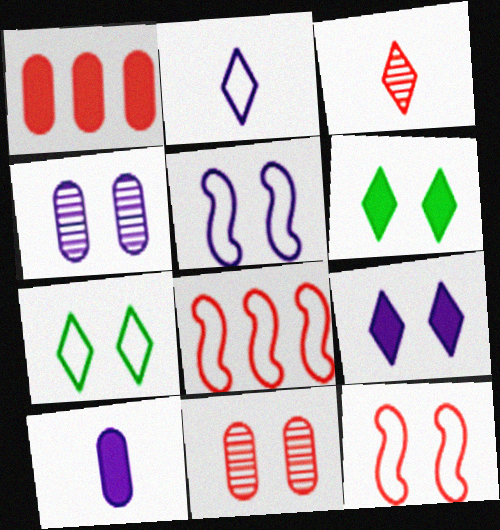[[1, 3, 12], 
[4, 5, 9], 
[4, 6, 12], 
[5, 6, 11]]